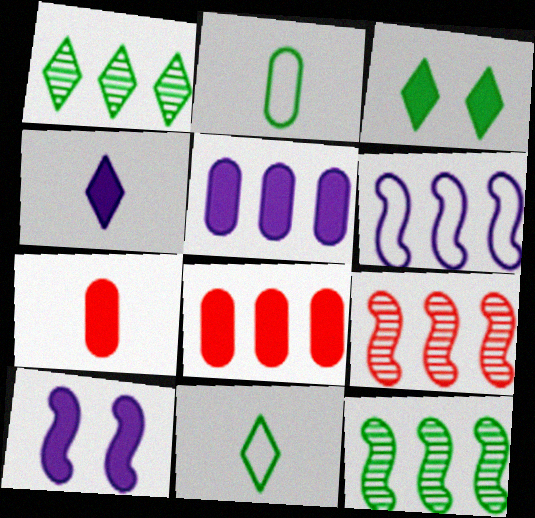[[1, 3, 11], 
[1, 6, 8], 
[2, 3, 12], 
[4, 5, 10]]